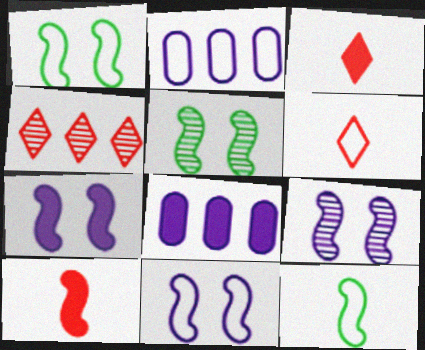[[1, 2, 6], 
[2, 3, 5], 
[5, 6, 8], 
[7, 9, 11]]